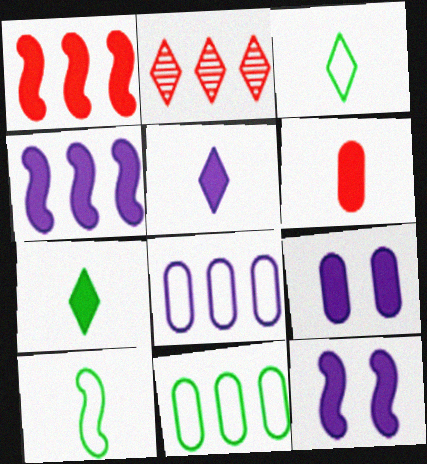[[1, 7, 9], 
[2, 4, 11], 
[2, 9, 10], 
[4, 5, 9]]